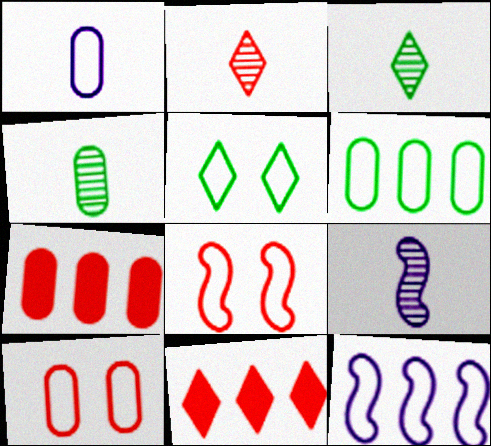[[1, 6, 10], 
[2, 4, 9], 
[2, 7, 8], 
[5, 7, 9]]